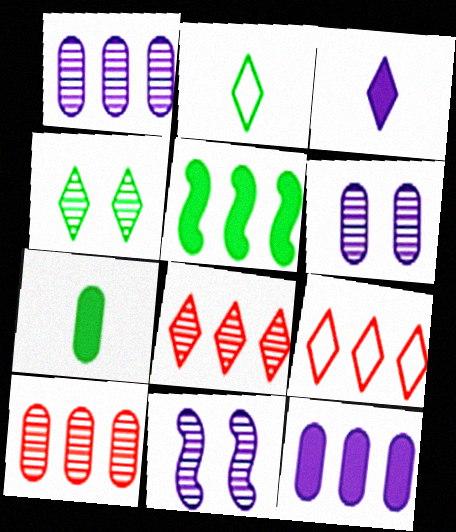[[1, 5, 9], 
[3, 4, 9], 
[7, 9, 11]]